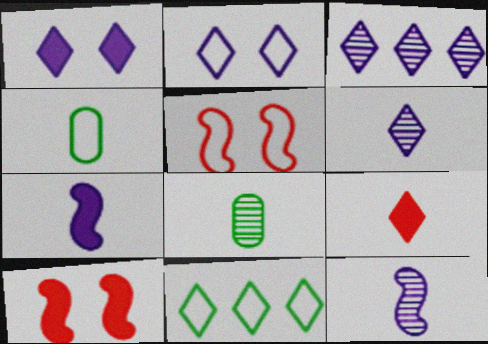[[3, 4, 10], 
[4, 9, 12]]